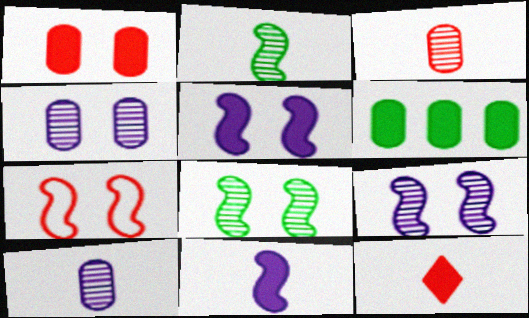[[5, 6, 12], 
[5, 7, 8]]